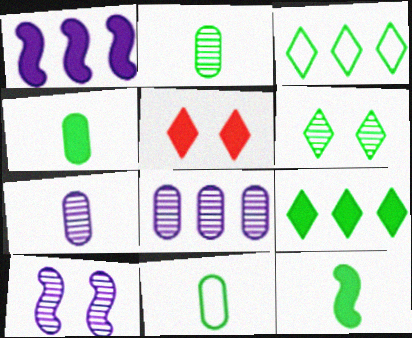[[1, 4, 5], 
[2, 4, 11]]